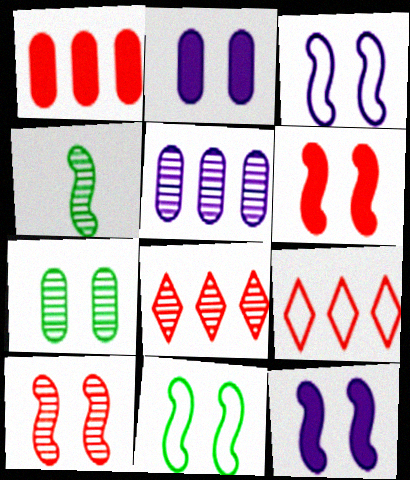[[2, 4, 9], 
[10, 11, 12]]